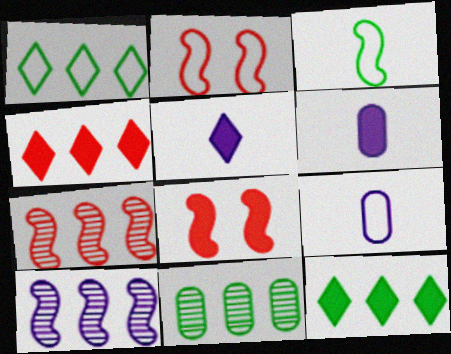[[1, 2, 9], 
[2, 5, 11], 
[3, 8, 10], 
[6, 8, 12]]